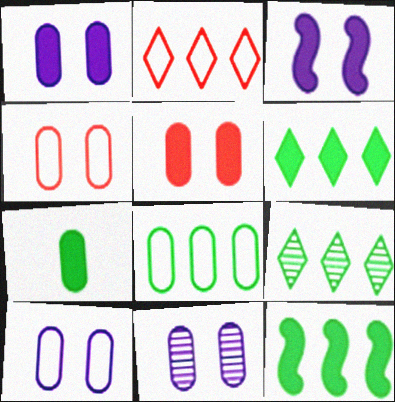[[1, 10, 11], 
[8, 9, 12]]